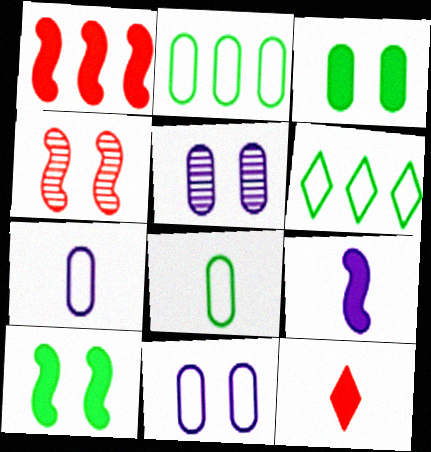[[1, 9, 10]]